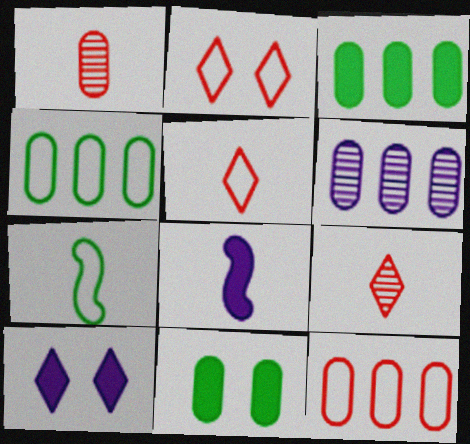[[3, 6, 12]]